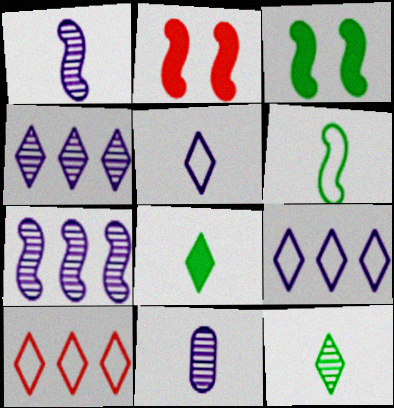[[2, 6, 7], 
[3, 10, 11]]